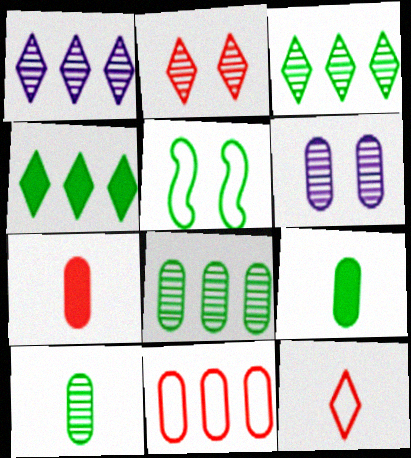[[1, 5, 7], 
[3, 5, 9], 
[4, 5, 10], 
[6, 9, 11]]